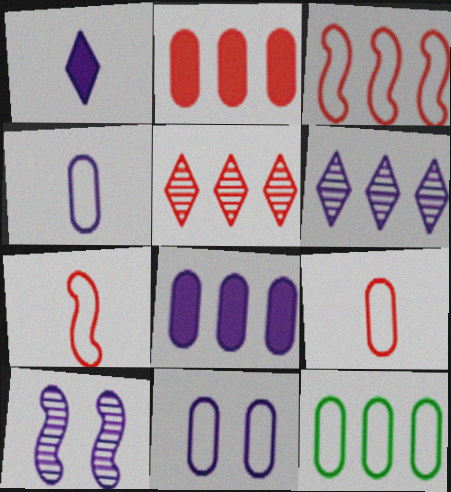[[2, 3, 5], 
[9, 11, 12]]